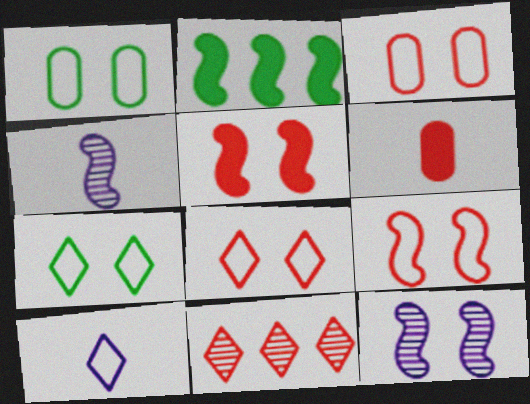[[2, 4, 9], 
[3, 8, 9], 
[6, 9, 11]]